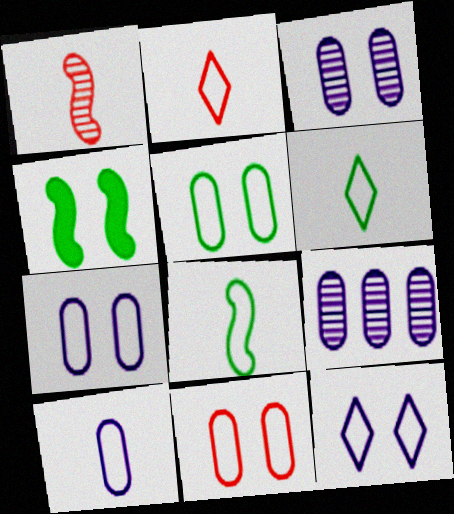[[2, 4, 9], 
[2, 8, 10], 
[5, 7, 11]]